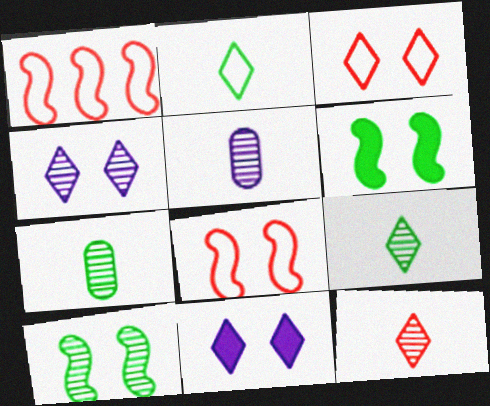[[1, 7, 11]]